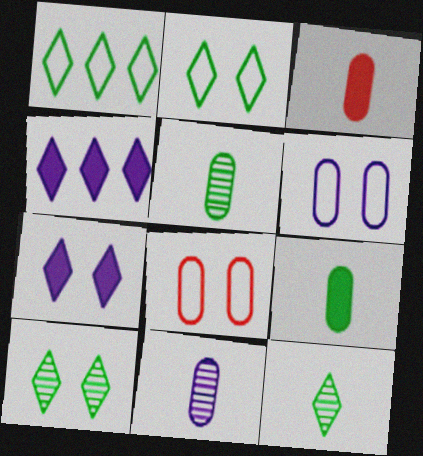[]